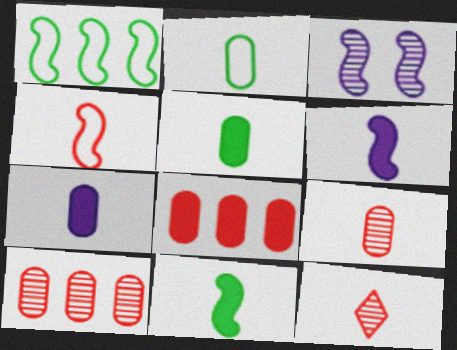[[2, 6, 12], 
[2, 7, 9]]